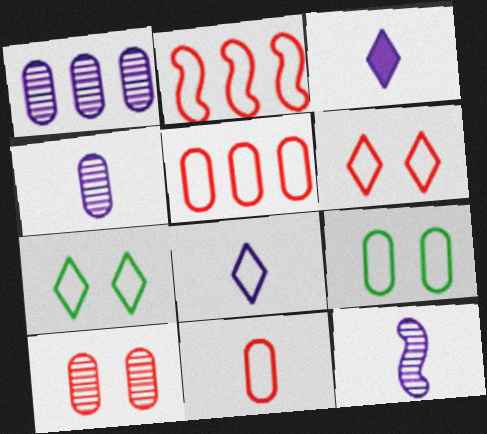[[2, 6, 11], 
[2, 8, 9]]